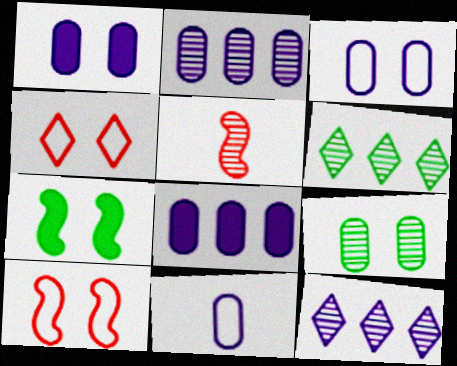[[1, 2, 11], 
[5, 9, 12]]